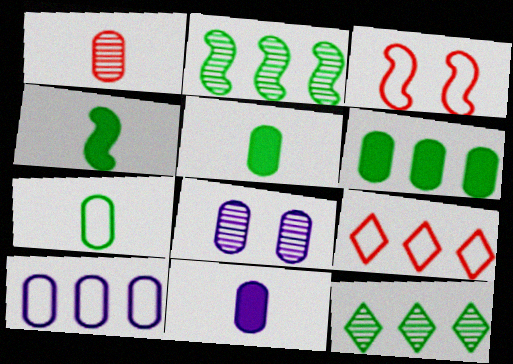[[1, 7, 11], 
[3, 11, 12], 
[4, 8, 9], 
[8, 10, 11]]